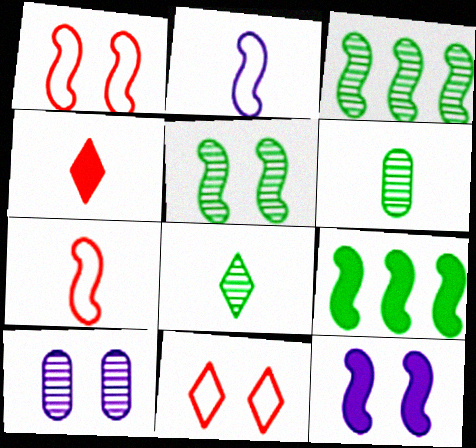[[1, 5, 12], 
[2, 4, 6], 
[3, 7, 12]]